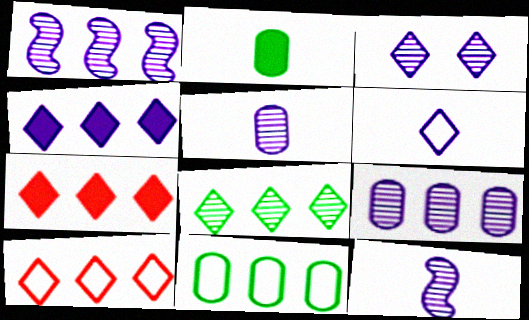[[1, 3, 5], 
[1, 7, 11], 
[3, 4, 6], 
[3, 9, 12], 
[4, 8, 10]]